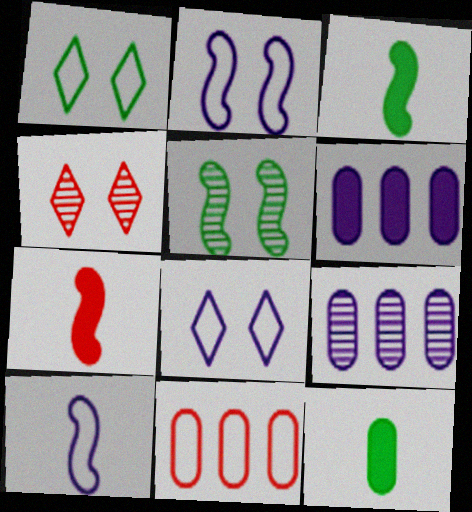[[1, 7, 9], 
[1, 10, 11], 
[4, 7, 11]]